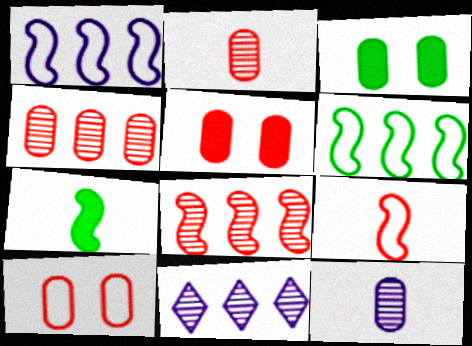[[3, 9, 11], 
[7, 10, 11]]